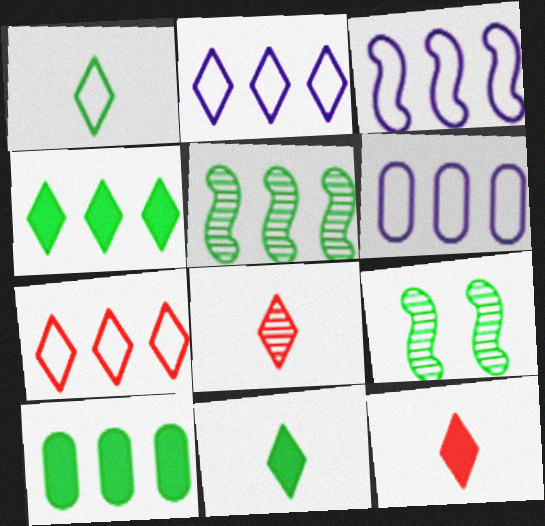[[1, 9, 10], 
[2, 3, 6], 
[6, 9, 12]]